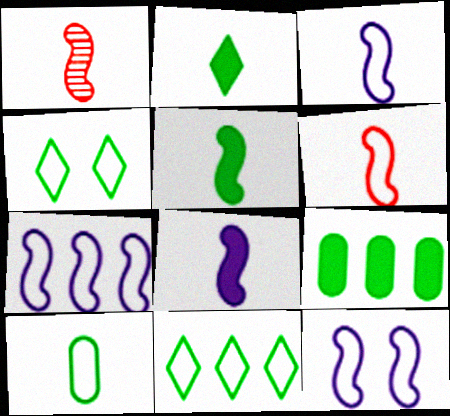[[1, 3, 5], 
[3, 7, 12]]